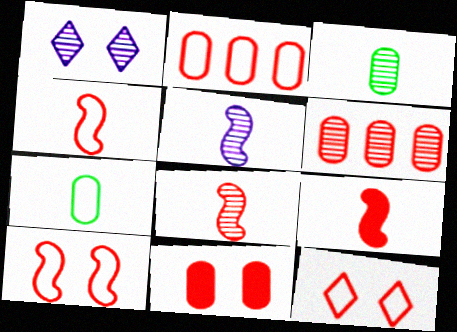[[2, 4, 12], 
[4, 8, 9], 
[6, 9, 12]]